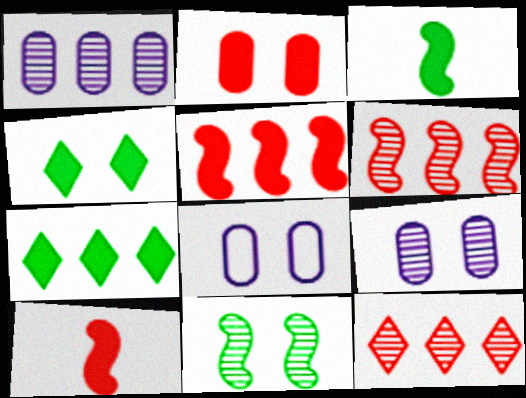[[3, 8, 12]]